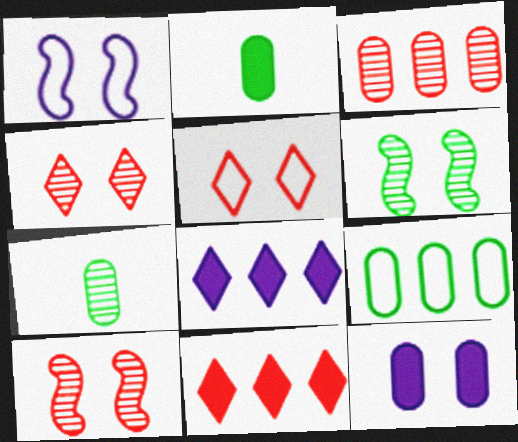[[1, 7, 11], 
[5, 6, 12]]